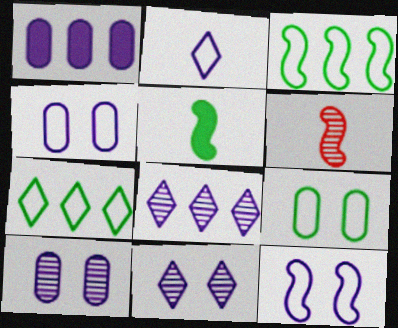[]